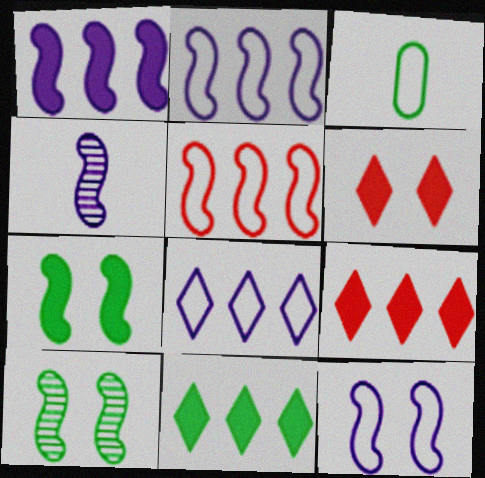[[1, 4, 12], 
[3, 10, 11], 
[4, 5, 7]]